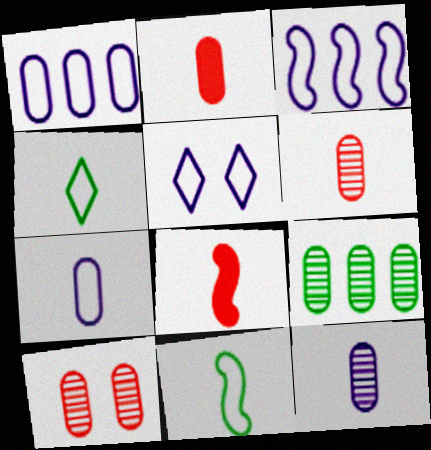[[3, 5, 7], 
[4, 8, 12], 
[5, 8, 9], 
[9, 10, 12]]